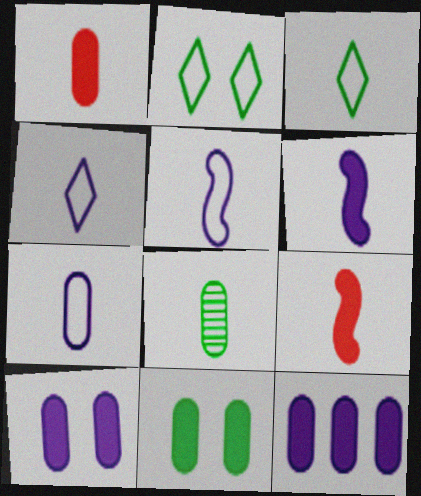[[1, 7, 8], 
[1, 11, 12], 
[4, 5, 7], 
[4, 8, 9]]